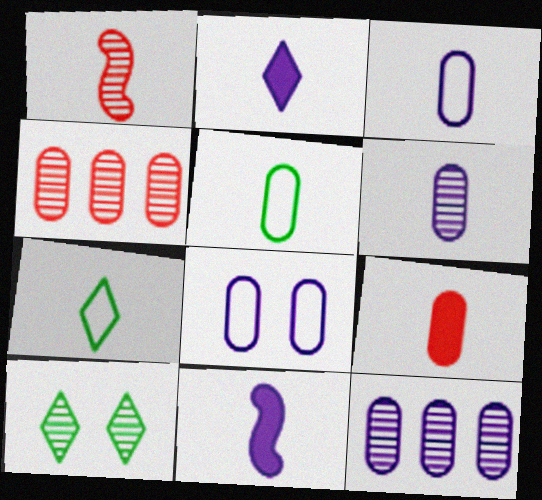[[1, 2, 5], 
[1, 10, 12], 
[5, 6, 9]]